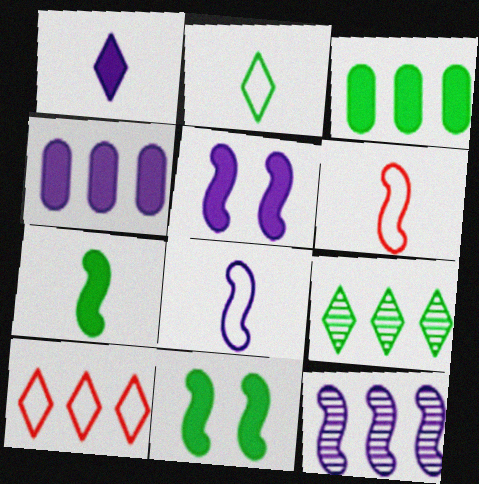[[1, 4, 5], 
[3, 10, 12], 
[5, 8, 12], 
[6, 11, 12]]